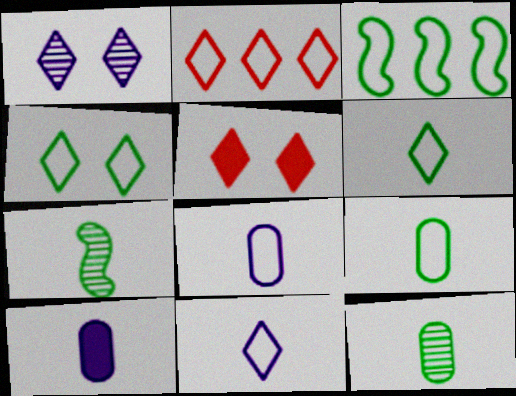[[1, 4, 5], 
[2, 4, 11], 
[3, 4, 9]]